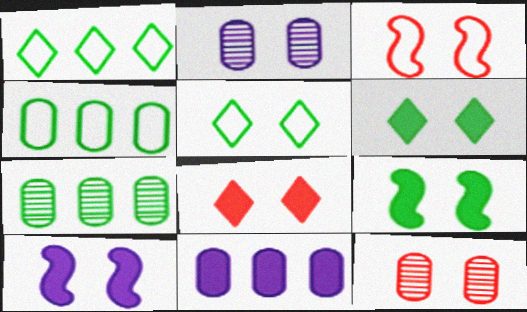[[2, 3, 6], 
[3, 8, 12], 
[5, 10, 12]]